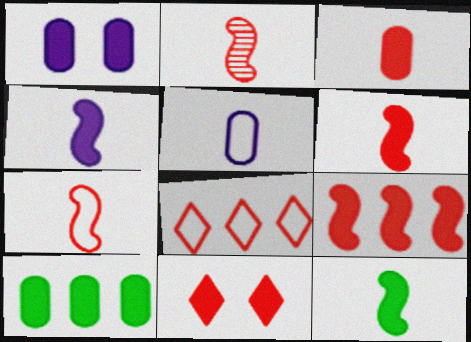[[1, 3, 10], 
[2, 6, 7], 
[3, 9, 11], 
[4, 6, 12], 
[4, 10, 11]]